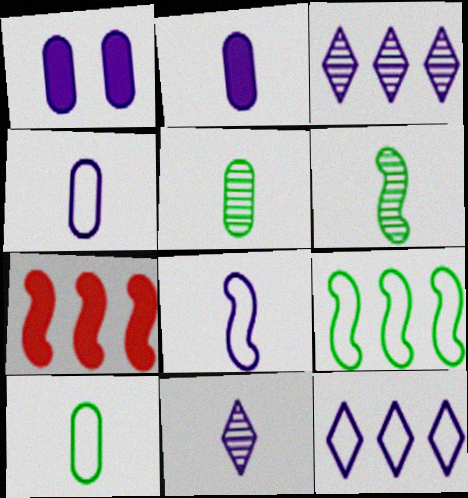[[1, 3, 8], 
[2, 8, 11]]